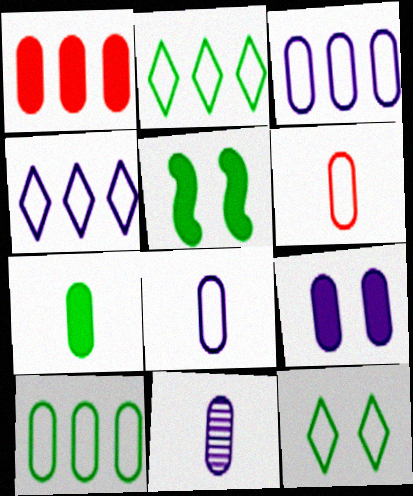[[1, 7, 9], 
[3, 9, 11], 
[6, 7, 11]]